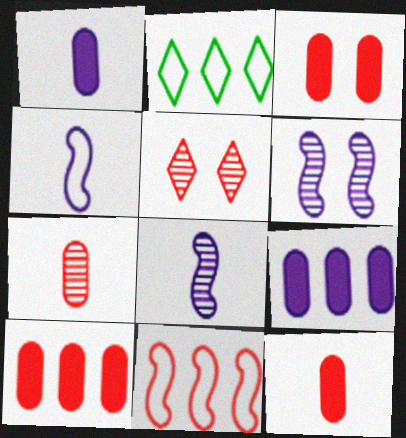[[2, 3, 8], 
[2, 6, 12], 
[3, 10, 12], 
[5, 11, 12]]